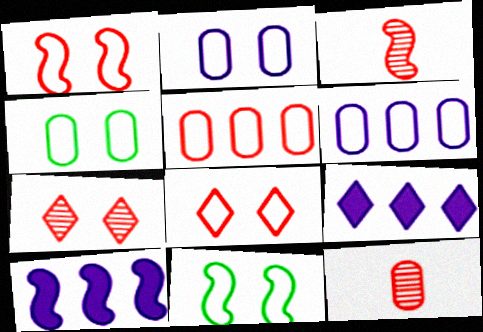[[2, 8, 11], 
[3, 4, 9], 
[3, 10, 11], 
[9, 11, 12]]